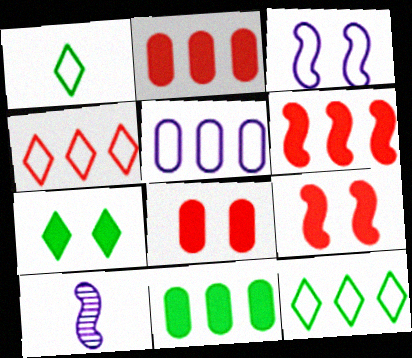[[8, 10, 12]]